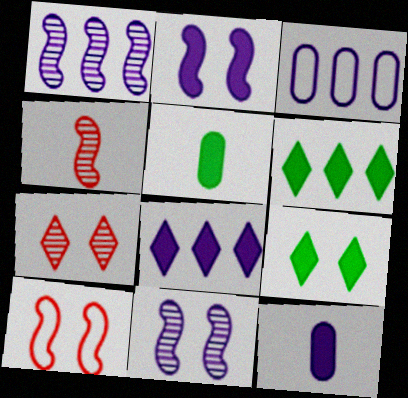[[1, 3, 8], 
[2, 8, 12], 
[3, 4, 9]]